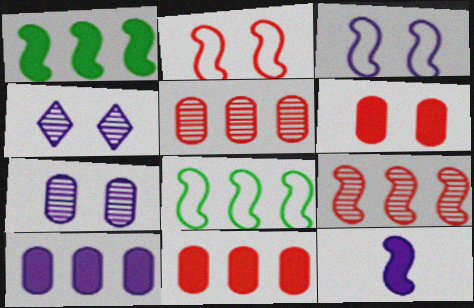[]